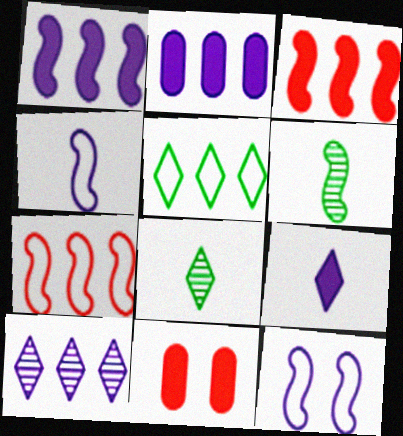[[3, 6, 12]]